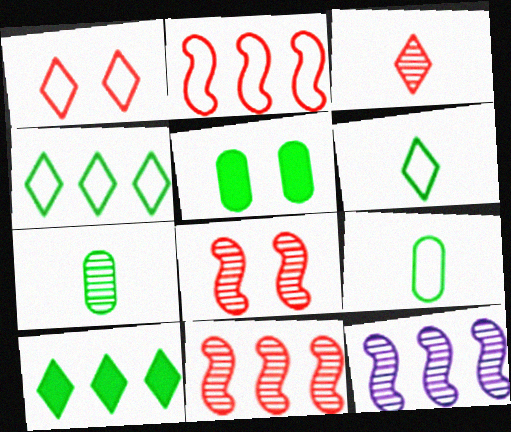[]